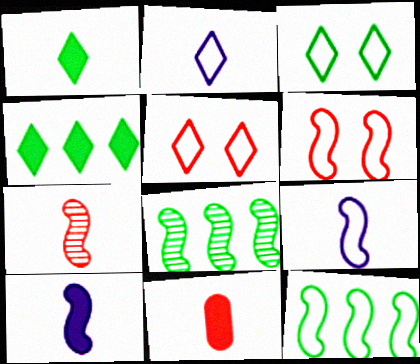[[1, 10, 11], 
[6, 8, 10], 
[6, 9, 12]]